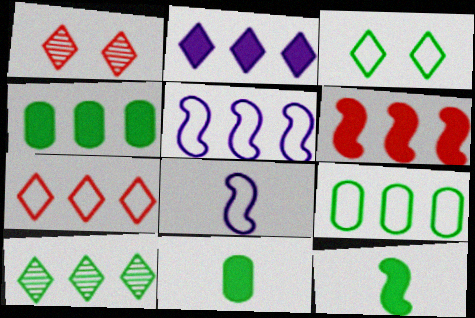[[1, 4, 8], 
[1, 5, 11], 
[2, 4, 6], 
[2, 7, 10], 
[5, 7, 9]]